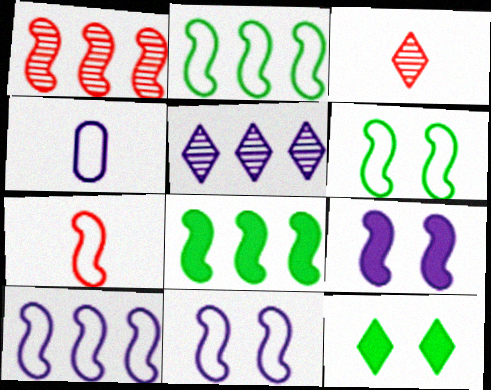[[1, 4, 12], 
[1, 8, 10], 
[2, 7, 11], 
[4, 5, 9], 
[6, 7, 10]]